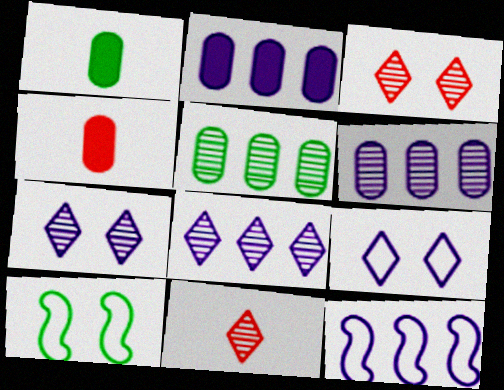[[1, 3, 12], 
[2, 8, 12], 
[2, 10, 11], 
[4, 8, 10]]